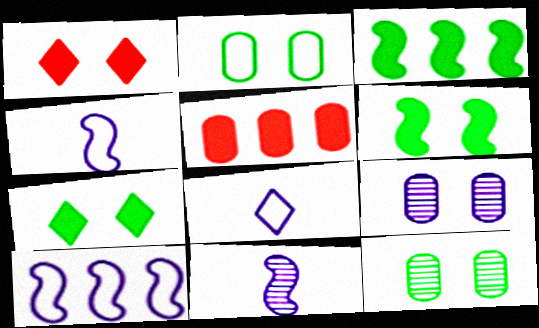[]